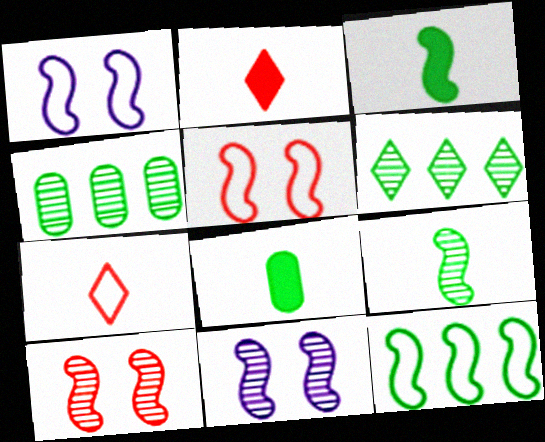[[1, 2, 4]]